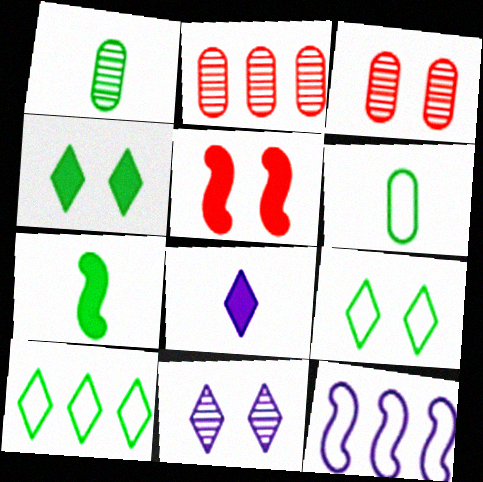[]